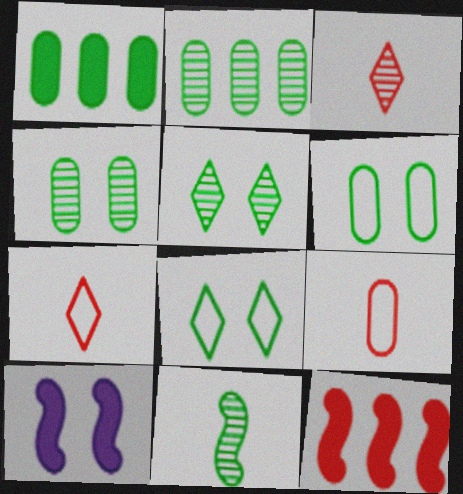[[1, 8, 11], 
[2, 5, 11], 
[2, 7, 10]]